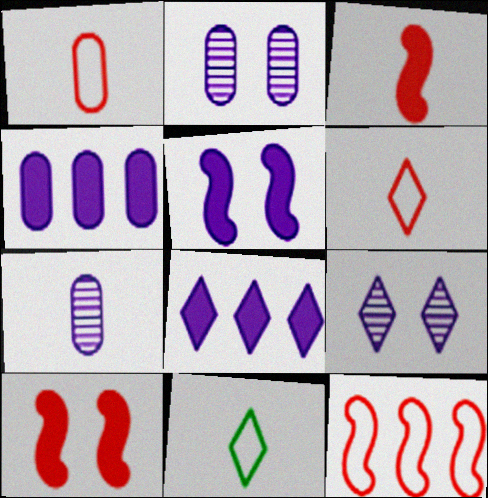[[3, 7, 11]]